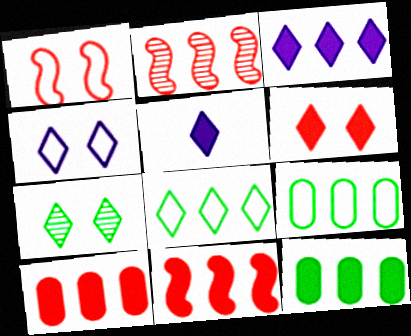[[2, 3, 9], 
[3, 11, 12], 
[4, 6, 7]]